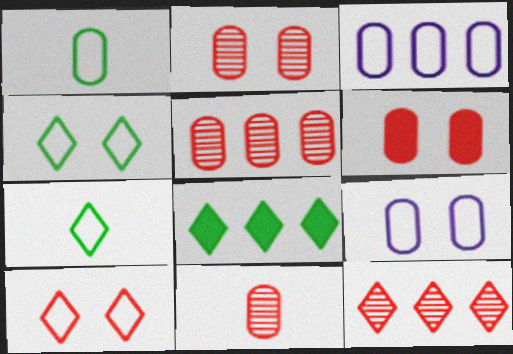[[2, 5, 11]]